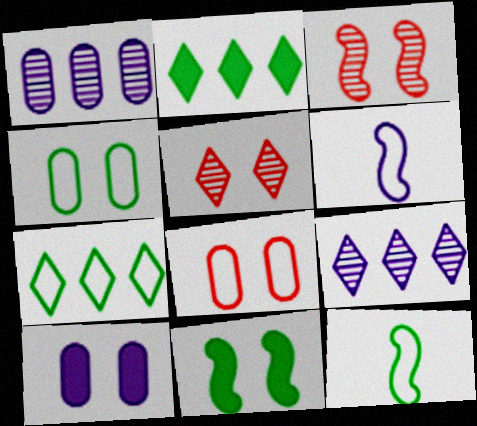[[4, 7, 12], 
[6, 7, 8], 
[6, 9, 10]]